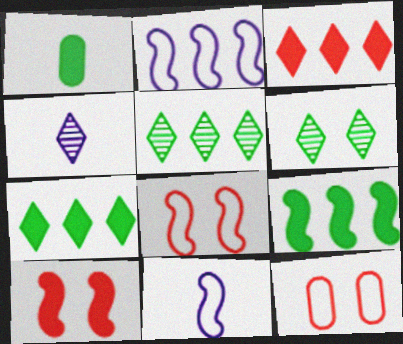[[4, 9, 12]]